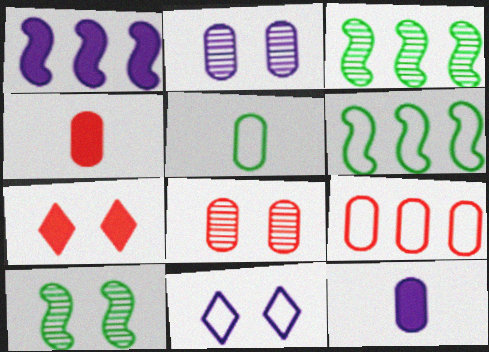[[3, 4, 11], 
[4, 8, 9]]